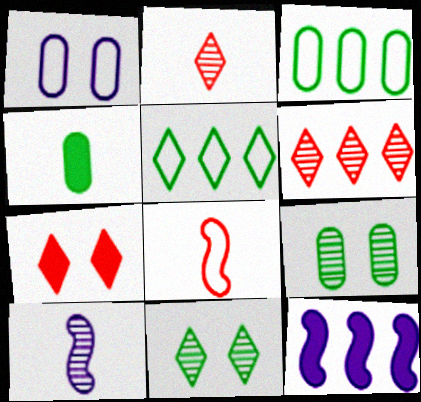[[1, 5, 8], 
[3, 4, 9], 
[3, 6, 12], 
[3, 7, 10], 
[4, 7, 12], 
[6, 9, 10]]